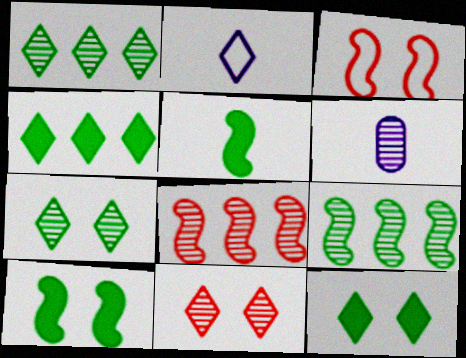[[2, 4, 11], 
[3, 4, 6], 
[6, 7, 8], 
[6, 9, 11]]